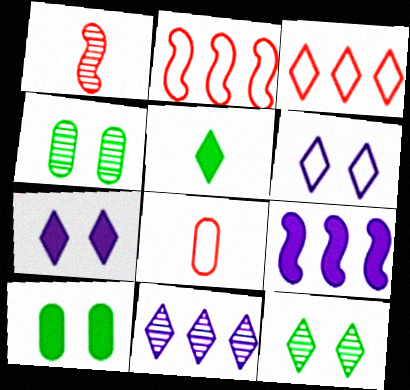[[1, 4, 11], 
[8, 9, 12]]